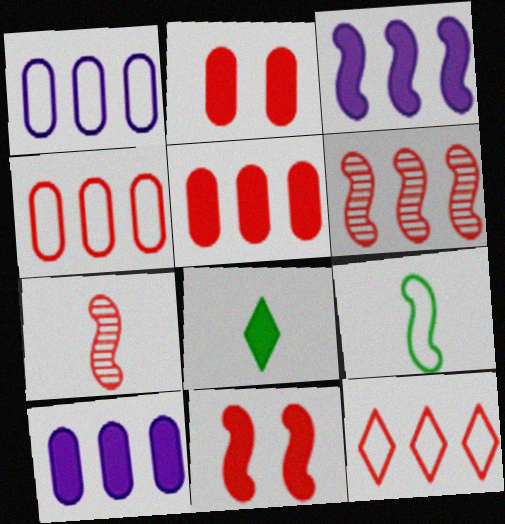[[2, 3, 8], 
[2, 7, 12], 
[5, 6, 12], 
[8, 10, 11]]